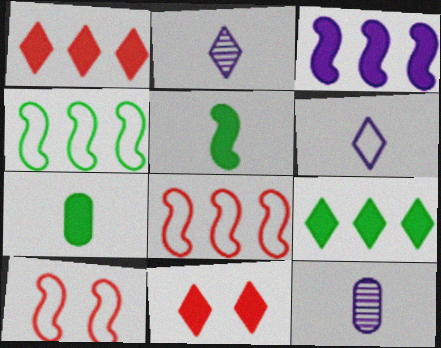[[3, 7, 11], 
[4, 11, 12], 
[9, 10, 12]]